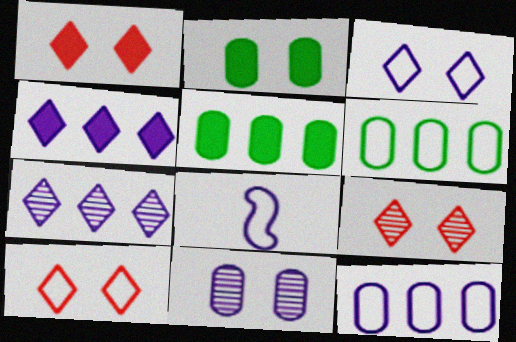[[1, 9, 10], 
[3, 8, 12], 
[4, 8, 11], 
[5, 8, 9], 
[6, 8, 10]]